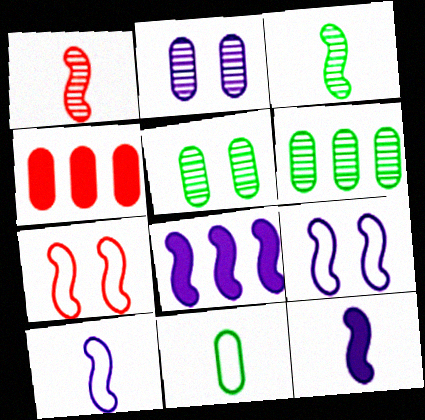[[2, 4, 11], 
[3, 7, 8]]